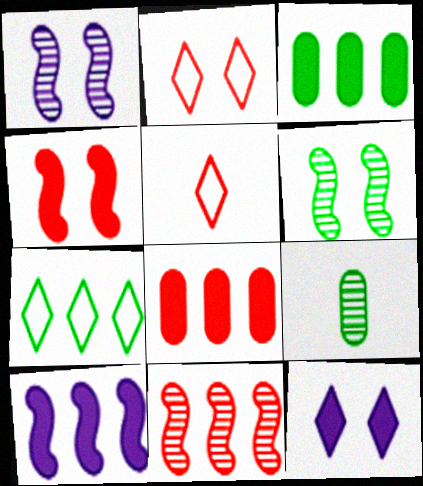[[1, 3, 5], 
[2, 9, 10]]